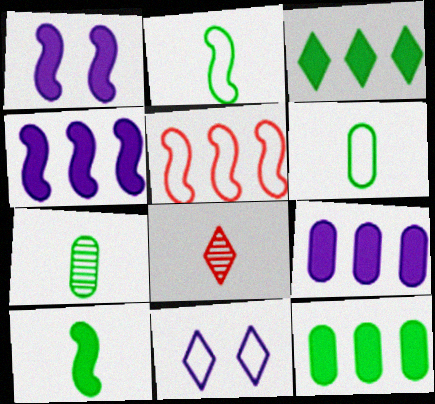[[3, 8, 11], 
[5, 6, 11]]